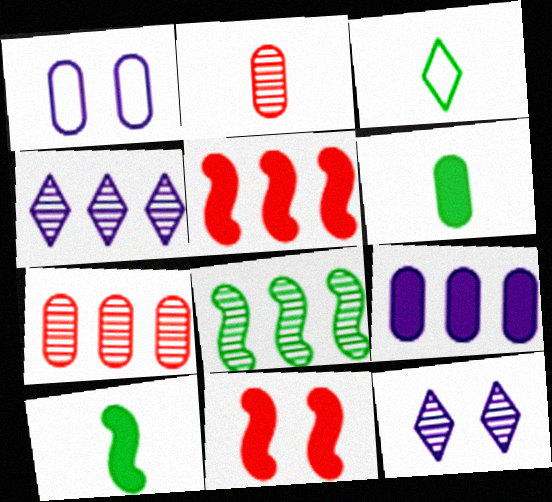[[1, 6, 7], 
[2, 8, 12], 
[4, 7, 8]]